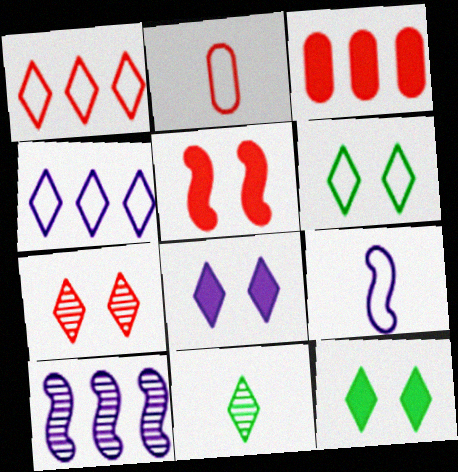[[1, 8, 11], 
[2, 10, 12], 
[6, 7, 8]]